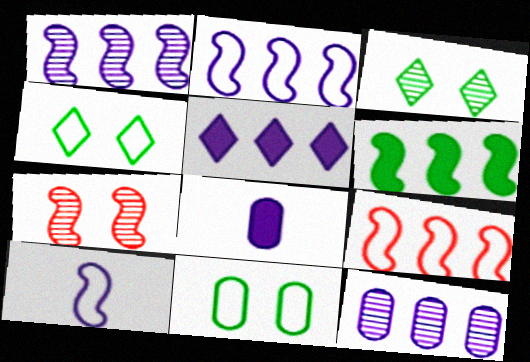[[1, 6, 9], 
[2, 5, 12], 
[3, 8, 9], 
[6, 7, 10]]